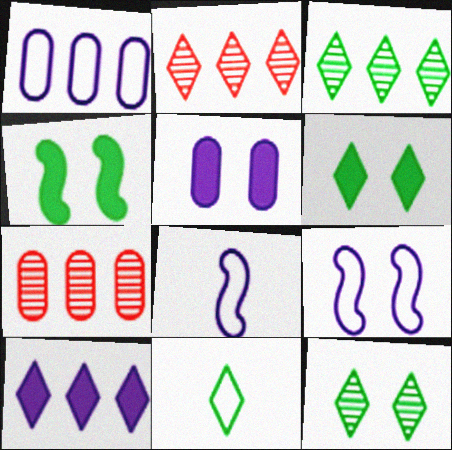[[3, 6, 11], 
[6, 7, 8]]